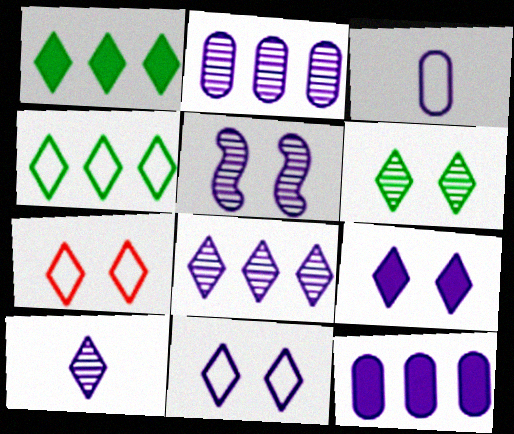[[1, 7, 10], 
[2, 5, 10], 
[6, 7, 9]]